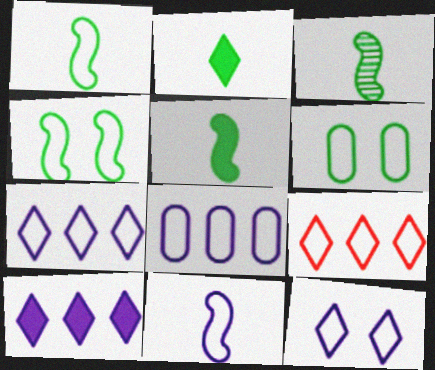[[1, 3, 5], 
[6, 9, 11], 
[8, 11, 12]]